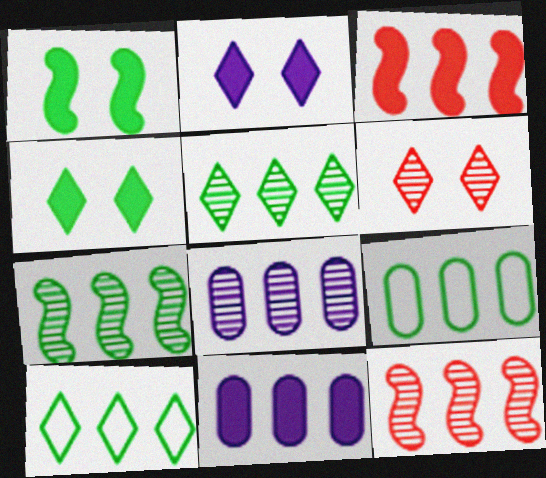[[3, 8, 10], 
[5, 8, 12], 
[10, 11, 12]]